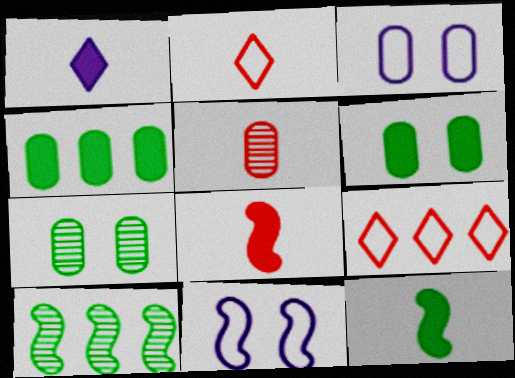[[2, 5, 8], 
[3, 4, 5], 
[8, 10, 11]]